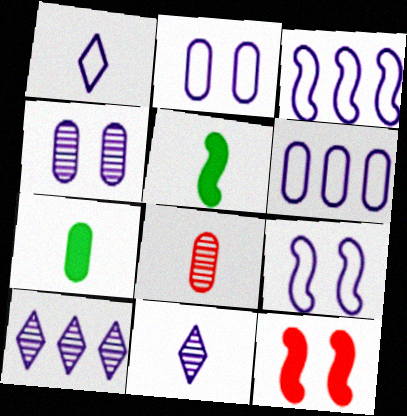[[1, 2, 3], 
[1, 5, 8], 
[1, 6, 9]]